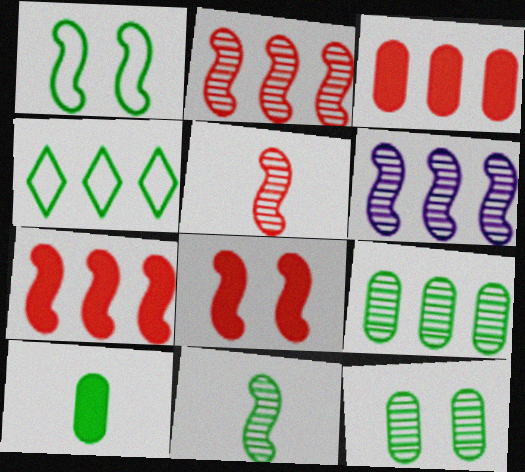[[3, 4, 6]]